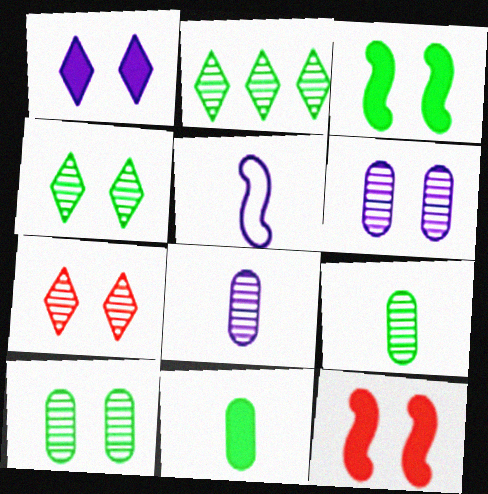[]